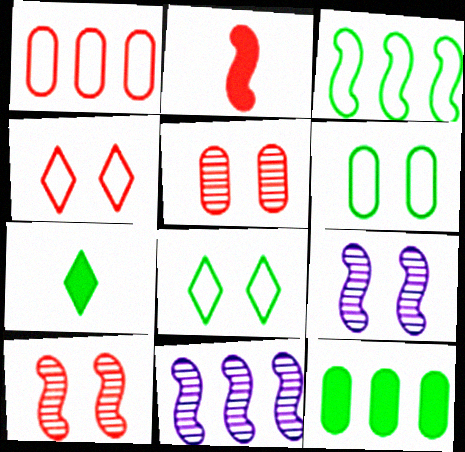[[1, 7, 9], 
[2, 3, 9]]